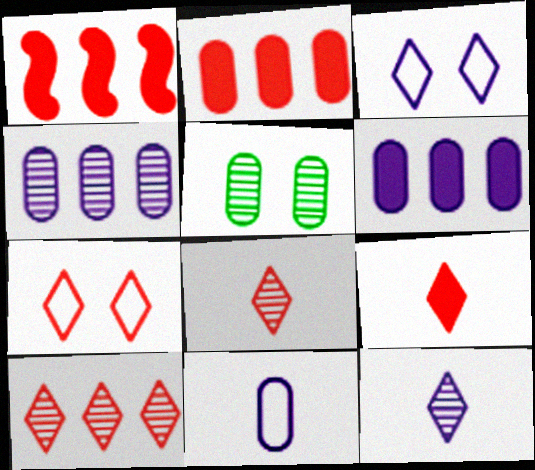[[2, 5, 11], 
[7, 9, 10]]